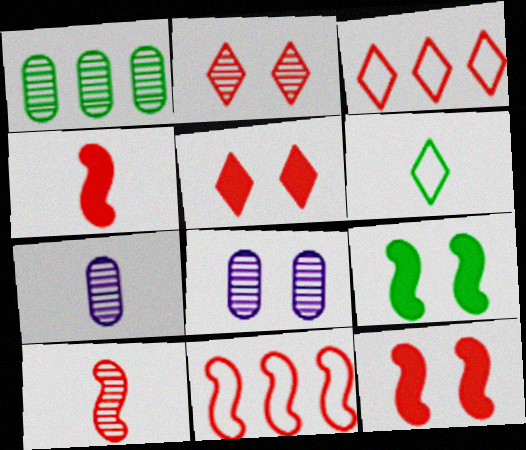[[1, 6, 9], 
[3, 7, 9], 
[4, 6, 7], 
[10, 11, 12]]